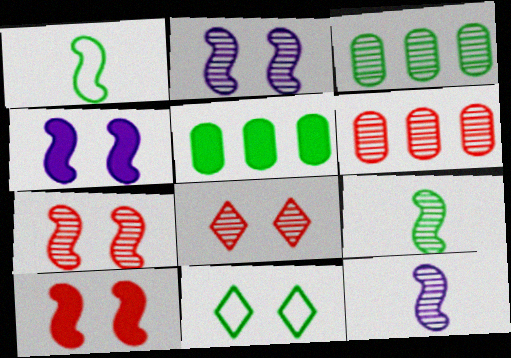[[3, 8, 12], 
[5, 9, 11]]